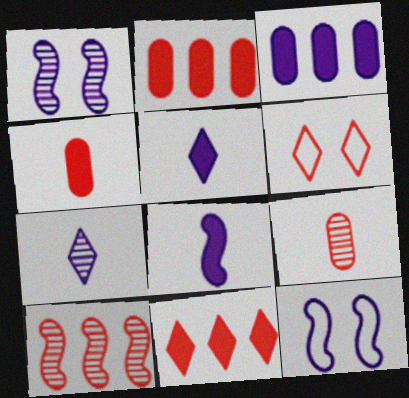[[3, 7, 12], 
[4, 6, 10]]